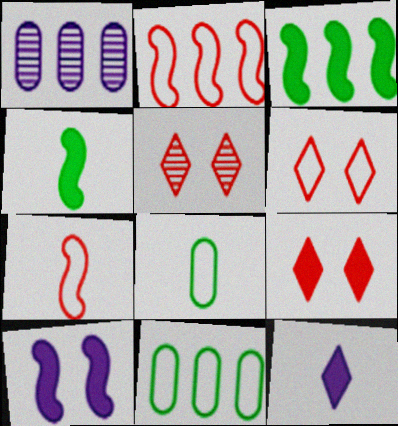[[1, 4, 6], 
[5, 6, 9]]